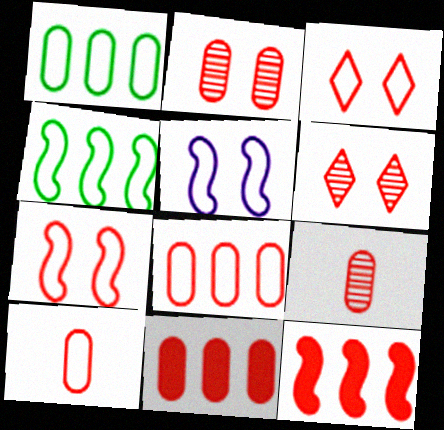[[2, 10, 11], 
[3, 9, 12], 
[6, 10, 12]]